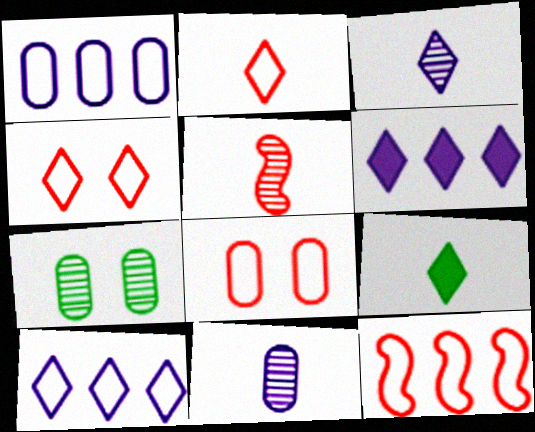[[2, 3, 9], 
[2, 8, 12]]